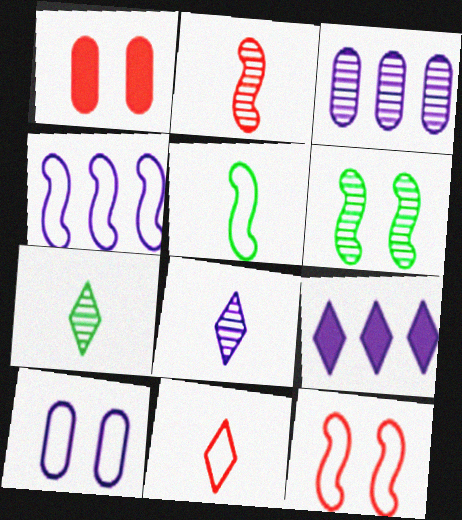[[1, 4, 7], 
[3, 4, 9], 
[4, 5, 12]]